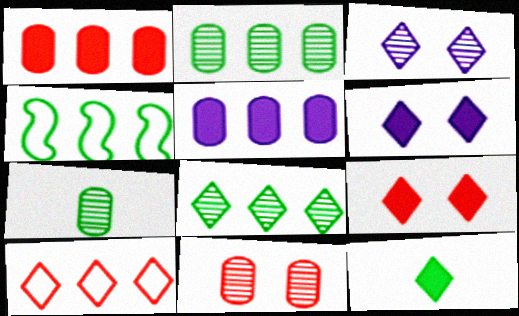[[3, 10, 12]]